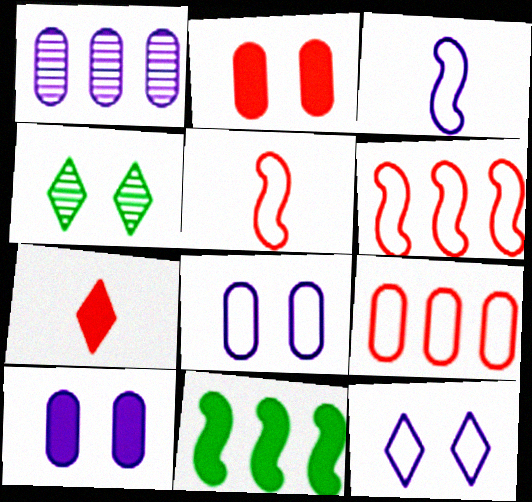[[7, 10, 11]]